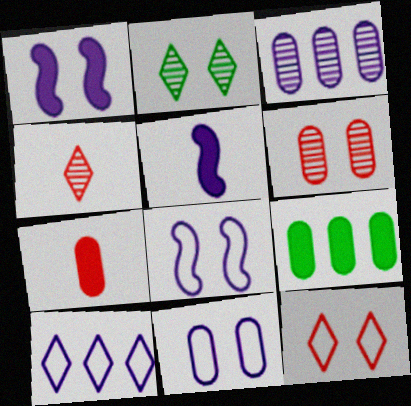[[4, 8, 9]]